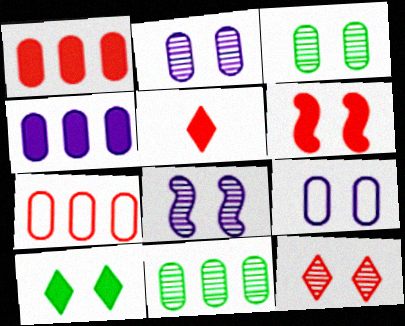[[1, 5, 6], 
[3, 8, 12], 
[4, 7, 11]]